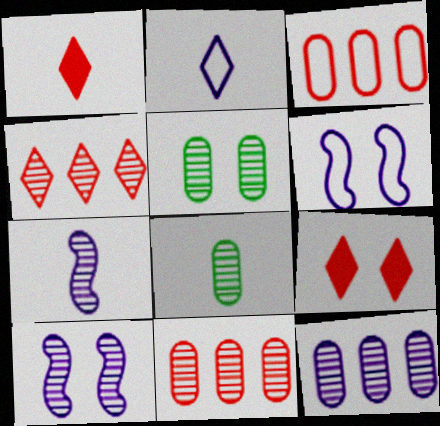[[4, 5, 7], 
[4, 8, 10], 
[5, 6, 9]]